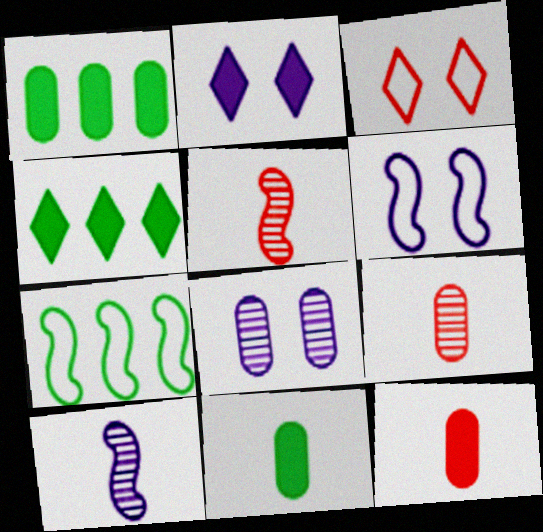[[1, 3, 10], 
[2, 6, 8], 
[2, 7, 9], 
[4, 6, 9]]